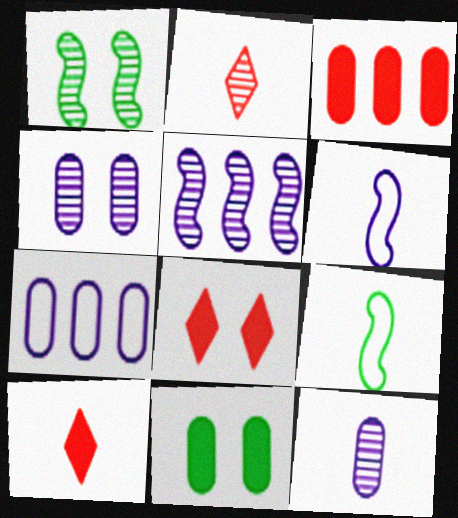[[1, 7, 10], 
[9, 10, 12]]